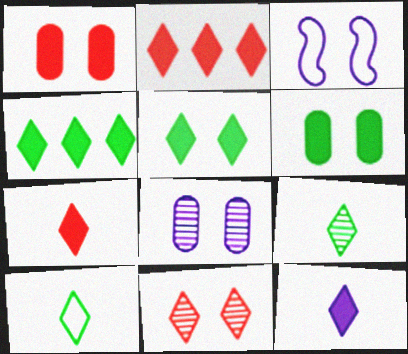[[2, 5, 12], 
[3, 6, 11]]